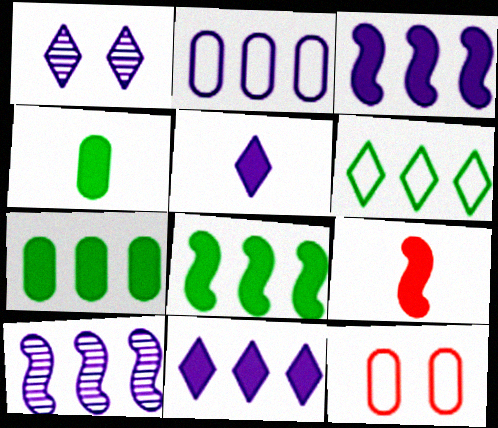[[2, 10, 11], 
[4, 5, 9]]